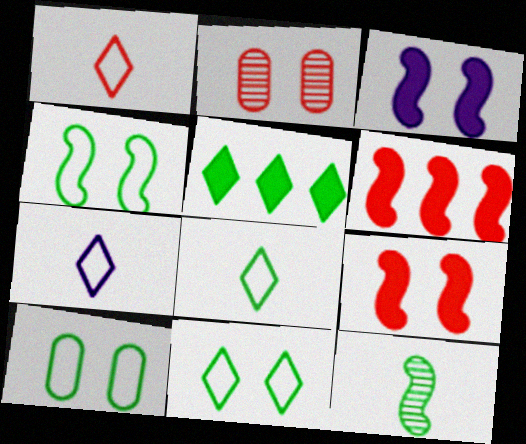[[1, 2, 6], 
[1, 7, 8], 
[2, 3, 11], 
[4, 10, 11], 
[5, 10, 12]]